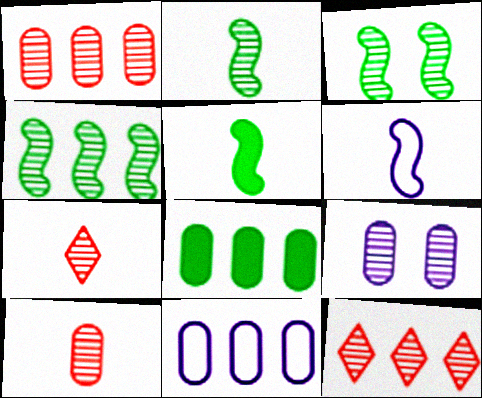[[1, 8, 11], 
[2, 3, 4], 
[2, 9, 12], 
[4, 7, 9]]